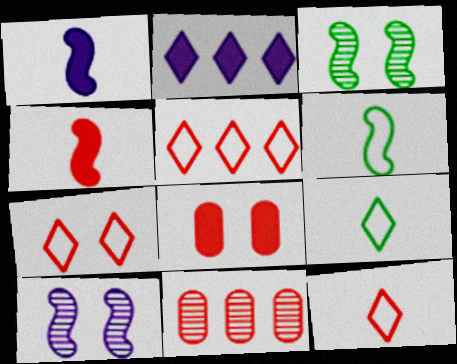[[4, 7, 11], 
[5, 7, 12]]